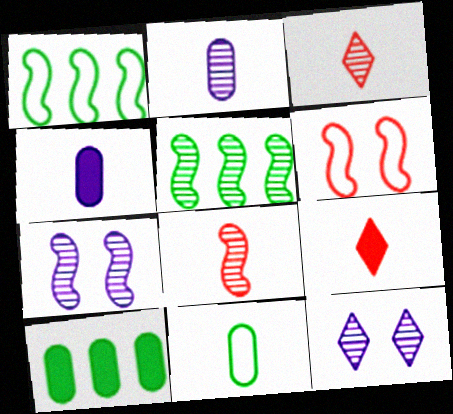[[5, 7, 8]]